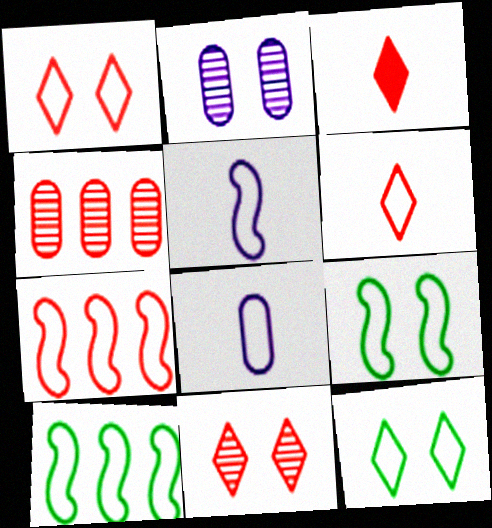[[1, 8, 10], 
[2, 3, 10], 
[5, 7, 9], 
[7, 8, 12]]